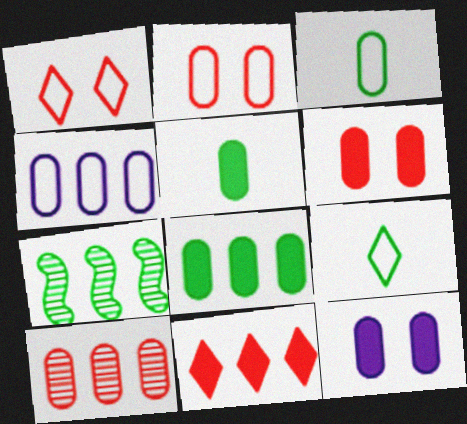[[2, 3, 4], 
[3, 10, 12], 
[4, 7, 11], 
[4, 8, 10]]